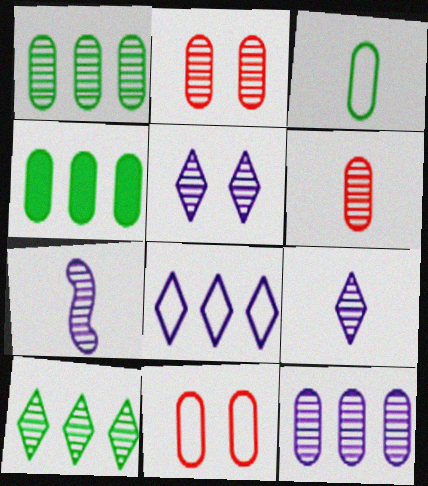[[2, 7, 10], 
[5, 7, 12]]